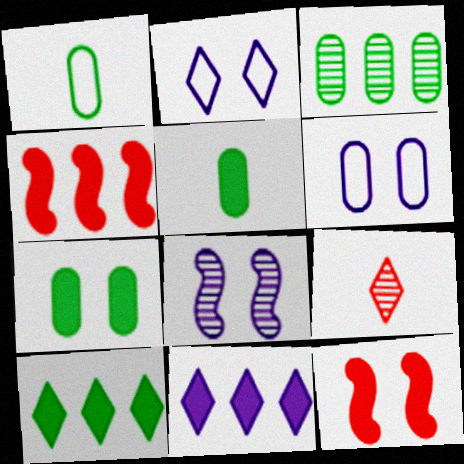[[1, 3, 7], 
[2, 9, 10], 
[3, 8, 9], 
[5, 11, 12]]